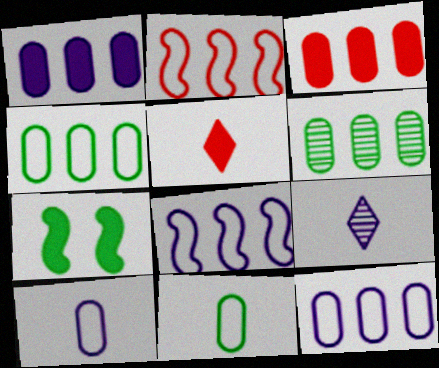[[1, 5, 7], 
[3, 6, 12]]